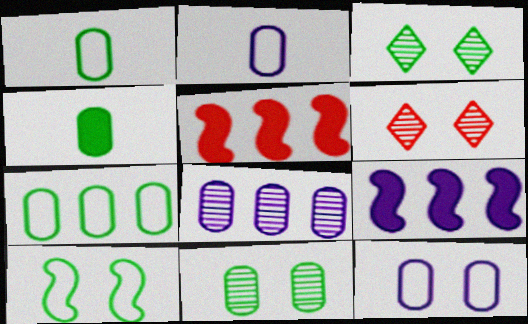[[1, 6, 9], 
[2, 3, 5], 
[4, 7, 11]]